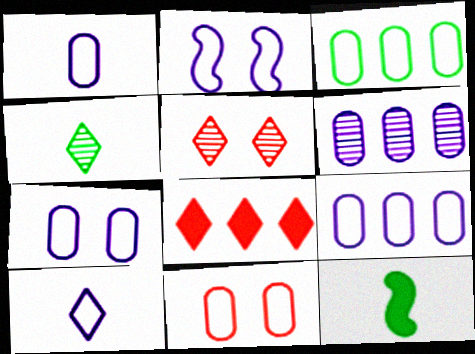[[1, 3, 11], 
[1, 7, 9], 
[2, 9, 10], 
[5, 9, 12]]